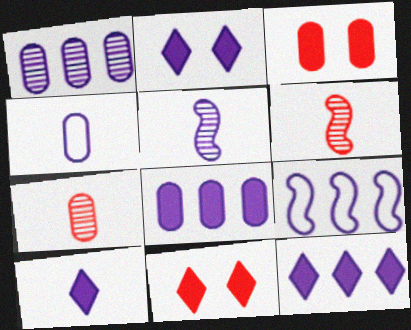[[1, 9, 12], 
[2, 10, 12], 
[4, 5, 10]]